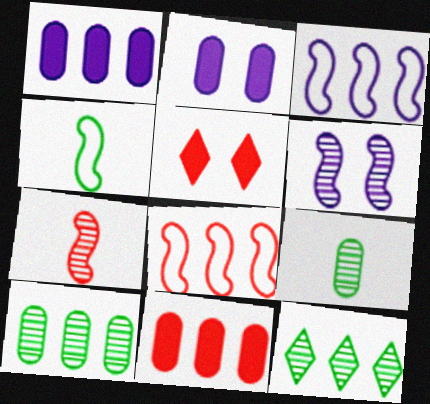[[1, 8, 12], 
[3, 5, 9], 
[3, 11, 12]]